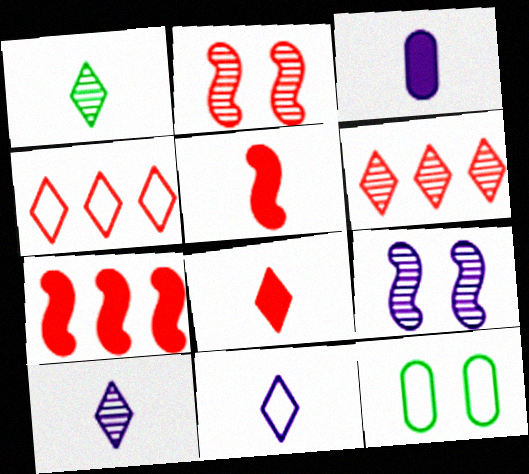[[1, 8, 11], 
[7, 10, 12]]